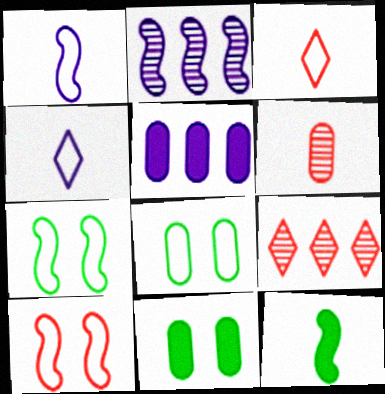[[1, 9, 11], 
[2, 3, 11], 
[2, 10, 12], 
[4, 6, 12], 
[5, 6, 8]]